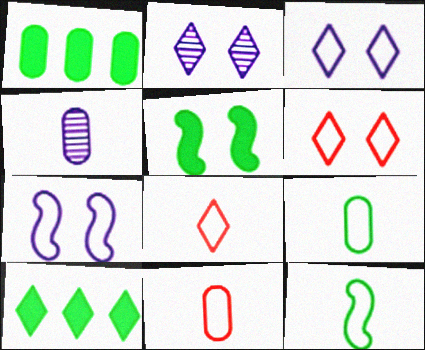[[2, 8, 10]]